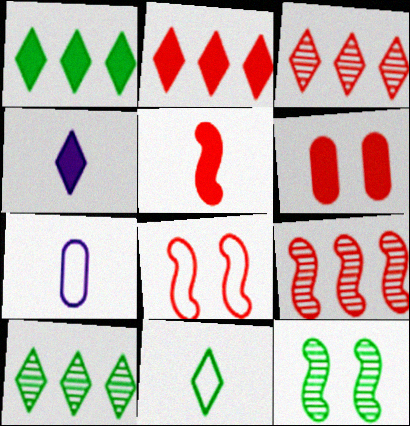[[2, 5, 6], 
[2, 7, 12], 
[5, 8, 9]]